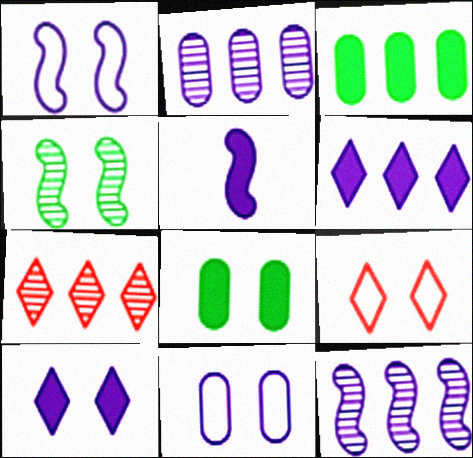[[1, 5, 12]]